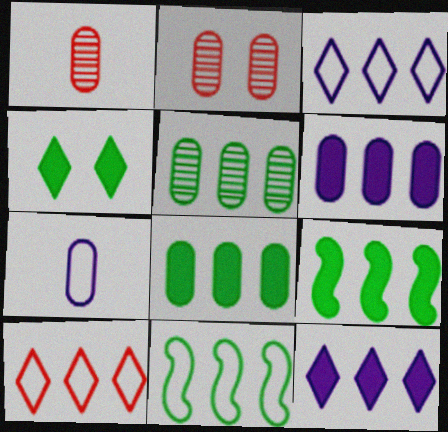[[2, 7, 8]]